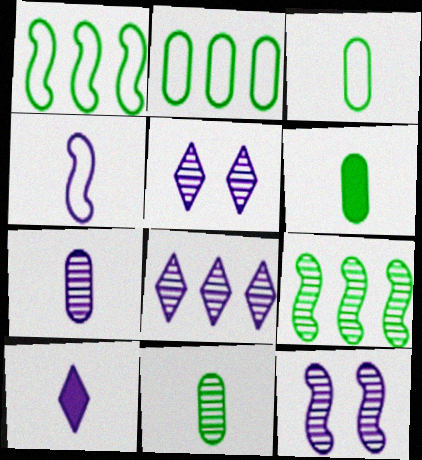[[3, 6, 11], 
[4, 7, 10], 
[7, 8, 12]]